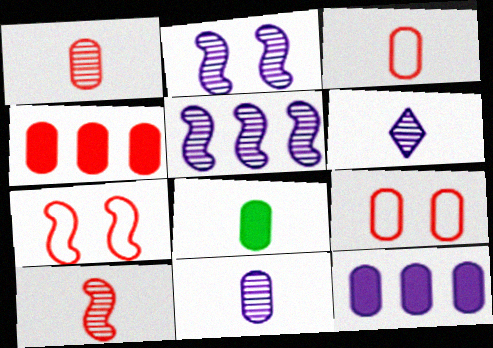[[1, 4, 9], 
[3, 8, 11]]